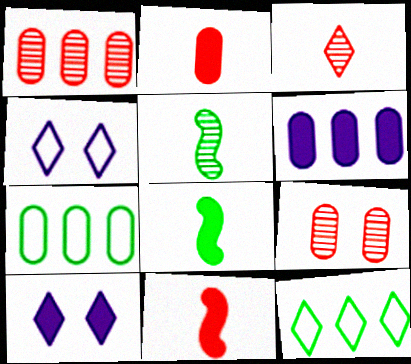[[1, 4, 8], 
[1, 6, 7], 
[3, 10, 12]]